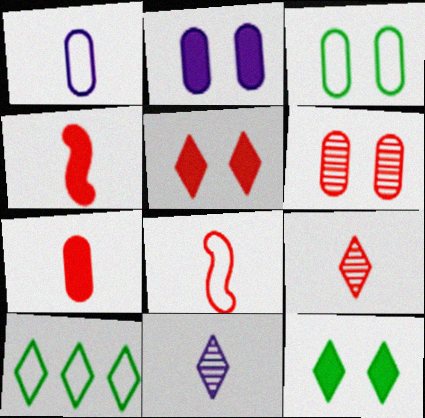[[2, 3, 6], 
[5, 10, 11], 
[7, 8, 9]]